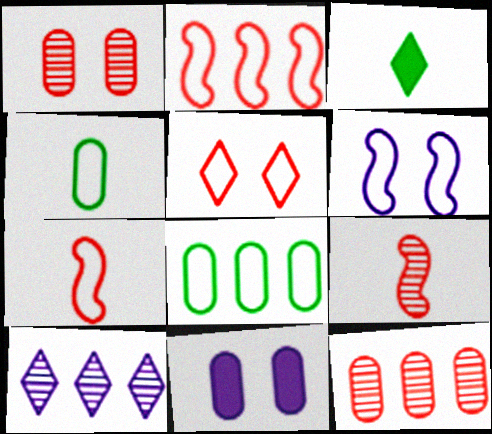[[3, 5, 10], 
[3, 6, 12], 
[4, 11, 12]]